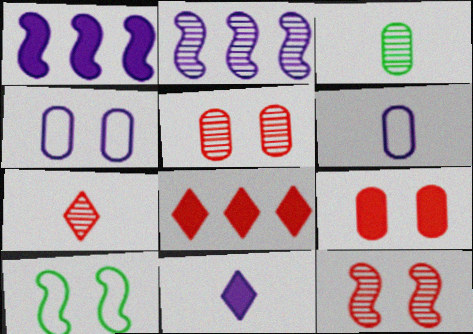[[2, 4, 11]]